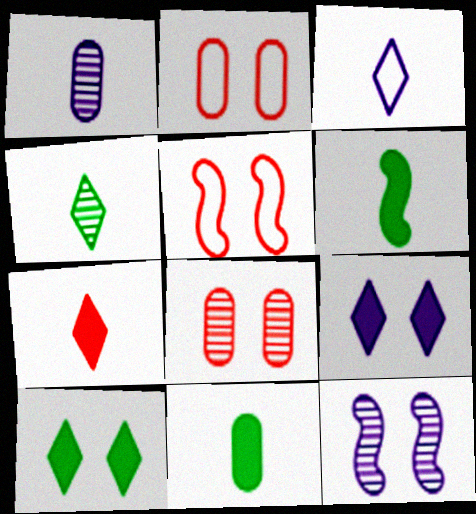[[2, 10, 12], 
[3, 4, 7]]